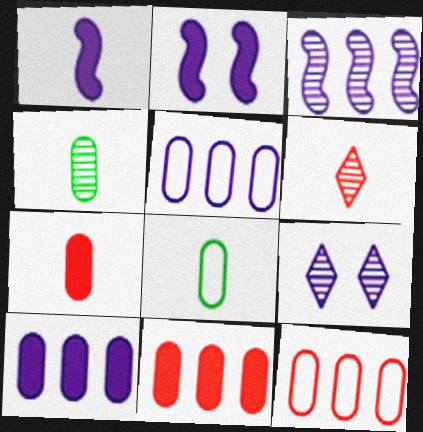[[1, 5, 9], 
[1, 6, 8]]